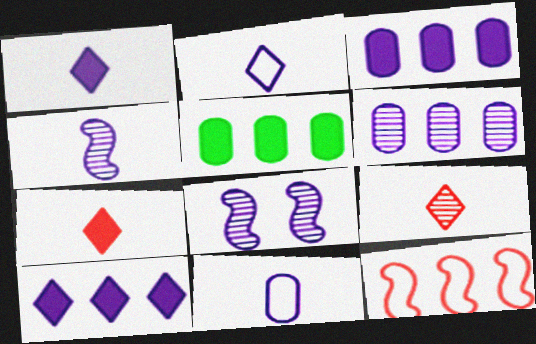[[1, 4, 11], 
[2, 3, 8], 
[8, 10, 11]]